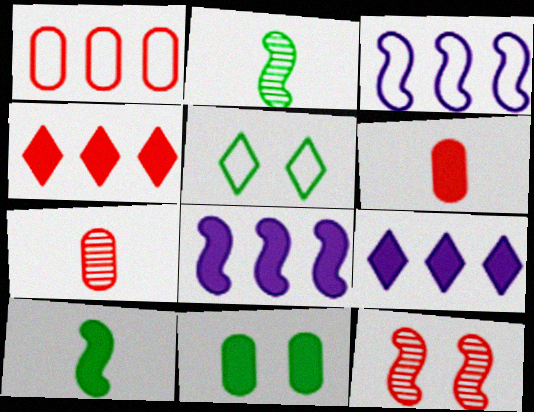[[3, 10, 12], 
[5, 7, 8]]